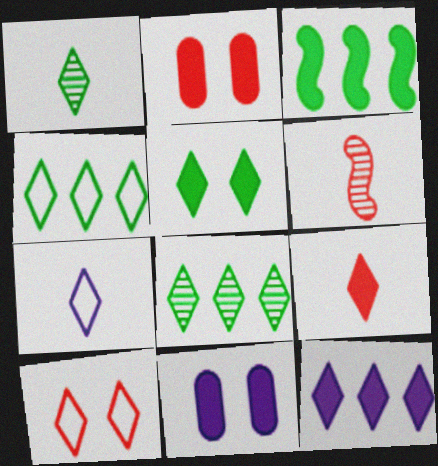[[1, 4, 5], 
[1, 7, 9], 
[1, 10, 12], 
[3, 9, 11], 
[4, 6, 11], 
[4, 7, 10], 
[5, 9, 12]]